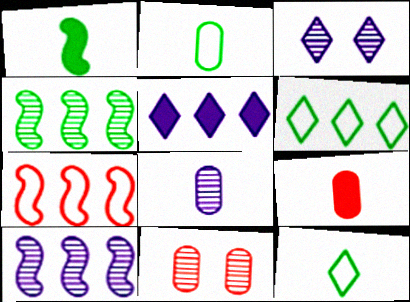[[2, 8, 9], 
[3, 8, 10]]